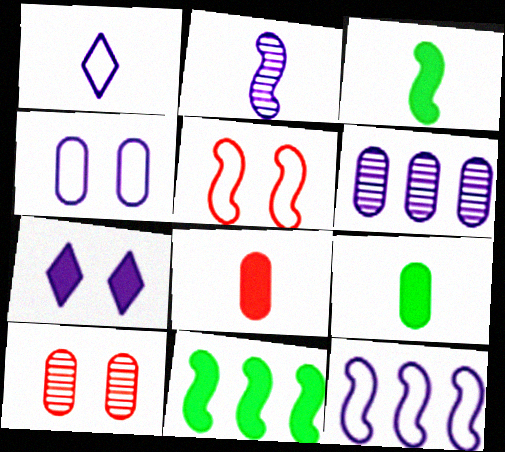[[1, 4, 12], 
[1, 10, 11], 
[2, 5, 11], 
[7, 8, 11]]